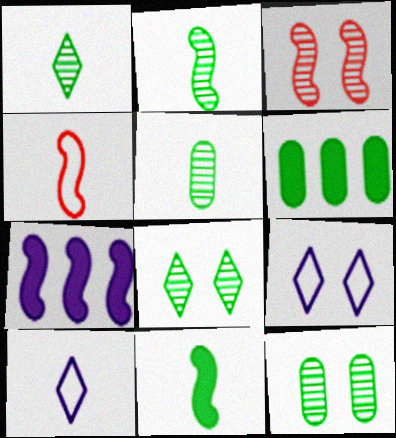[[1, 2, 5], 
[3, 6, 10]]